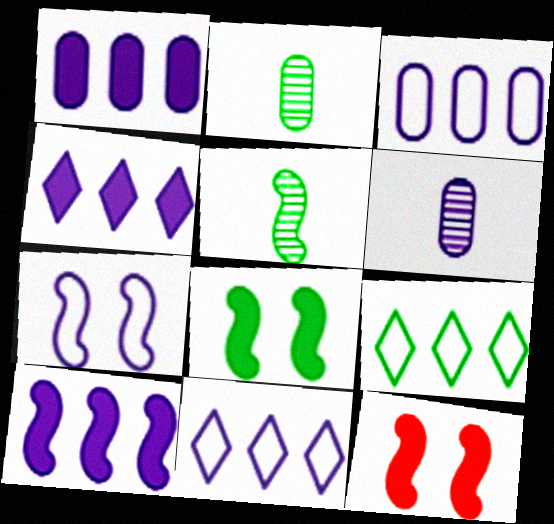[[1, 4, 10], 
[2, 8, 9], 
[2, 11, 12], 
[4, 6, 7], 
[6, 9, 12]]